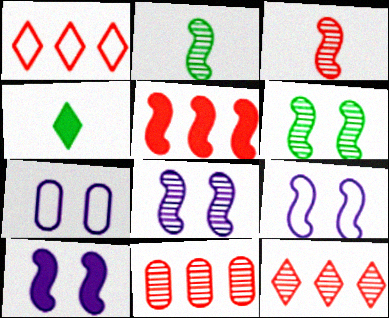[[1, 5, 11], 
[2, 5, 9], 
[4, 9, 11], 
[8, 9, 10]]